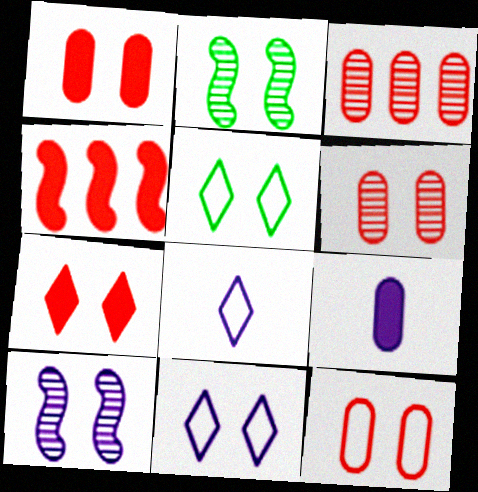[[1, 2, 11], 
[1, 5, 10], 
[1, 6, 12]]